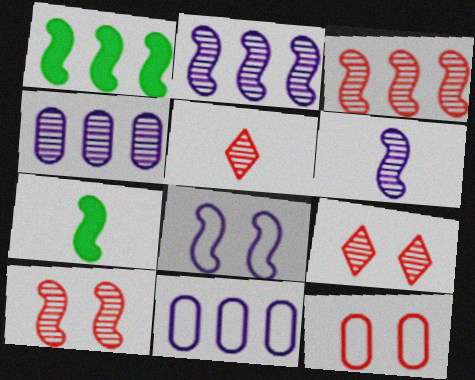[[3, 7, 8], 
[7, 9, 11]]